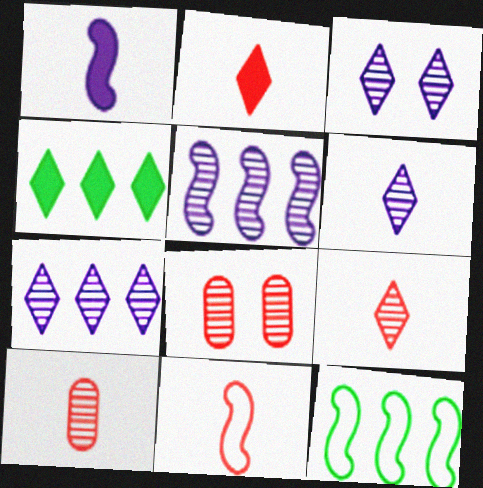[[2, 10, 11], 
[3, 6, 7]]